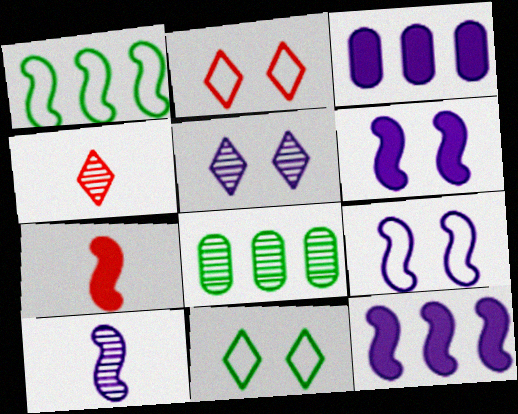[[9, 10, 12]]